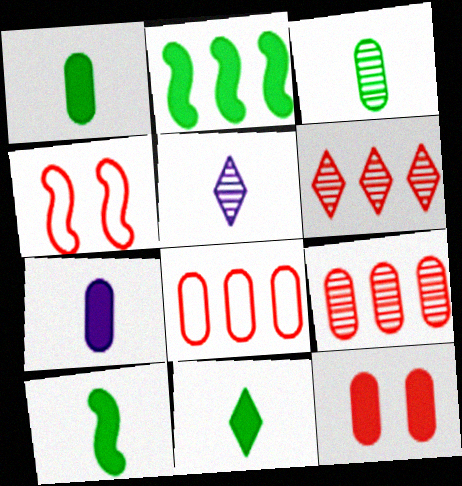[[1, 10, 11]]